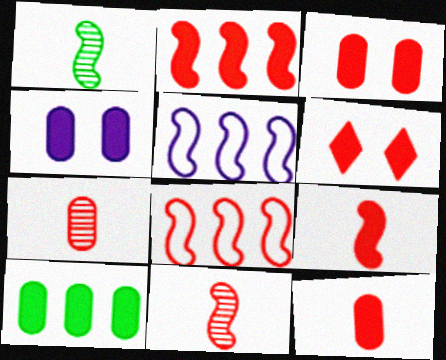[[2, 6, 12], 
[4, 10, 12], 
[6, 7, 8]]